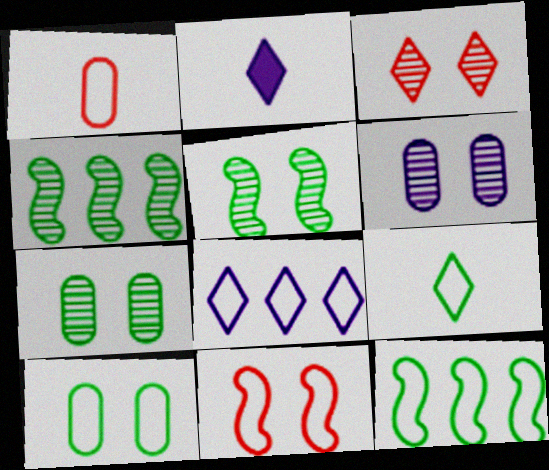[[3, 5, 6], 
[9, 10, 12]]